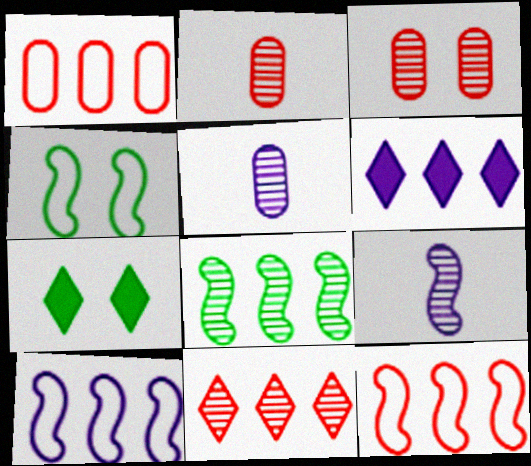[[1, 6, 8], 
[1, 7, 9], 
[2, 4, 6], 
[2, 7, 10], 
[5, 7, 12]]